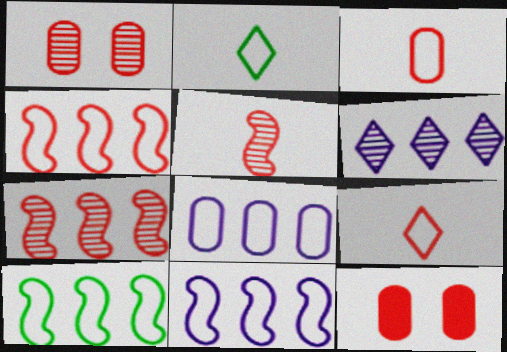[[4, 10, 11], 
[7, 9, 12]]